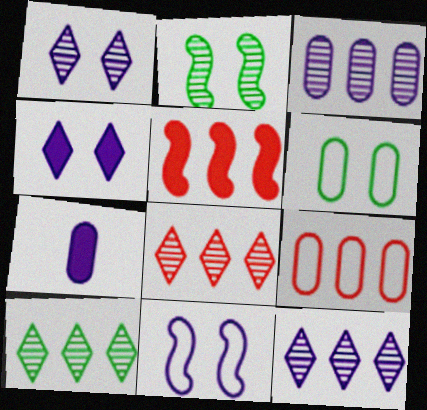[[5, 8, 9], 
[7, 11, 12], 
[8, 10, 12]]